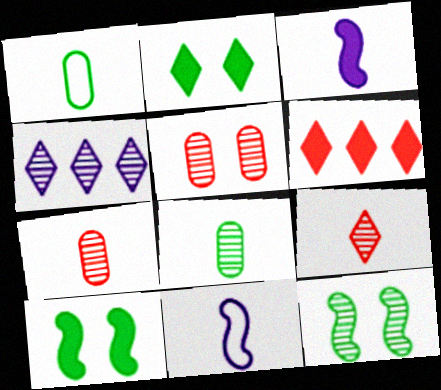[[1, 3, 9], 
[4, 7, 12]]